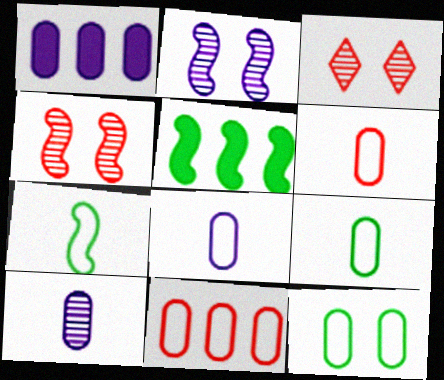[[1, 3, 7], 
[3, 5, 8], 
[6, 8, 9], 
[8, 11, 12]]